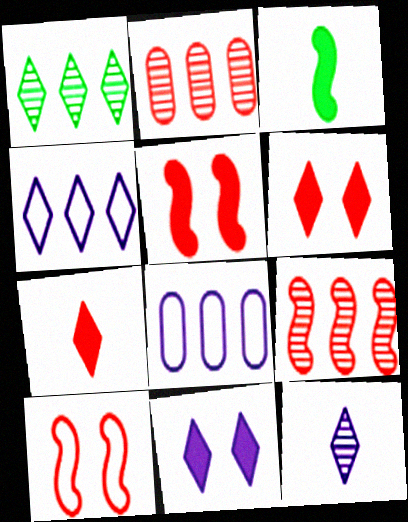[[2, 7, 10], 
[4, 11, 12]]